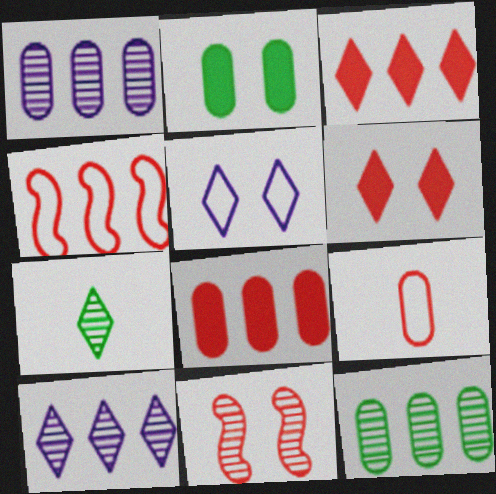[[1, 2, 9], 
[1, 7, 11], 
[2, 5, 11], 
[3, 5, 7], 
[3, 9, 11]]